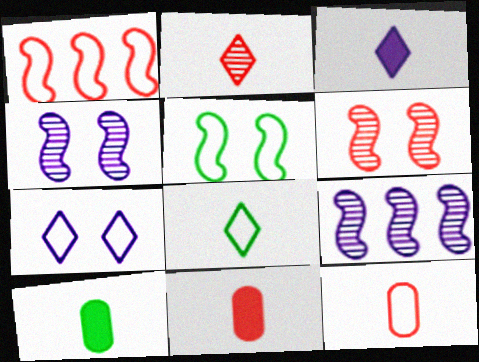[[2, 3, 8]]